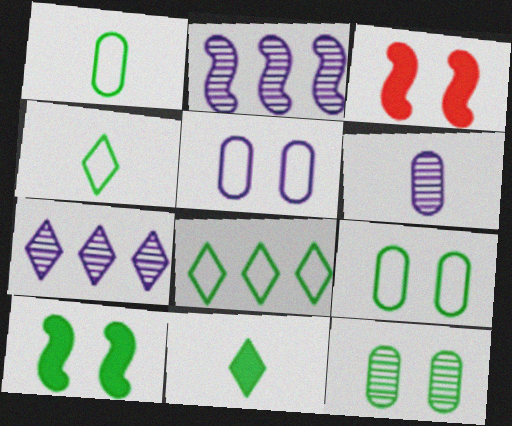[[1, 3, 7], 
[3, 6, 8]]